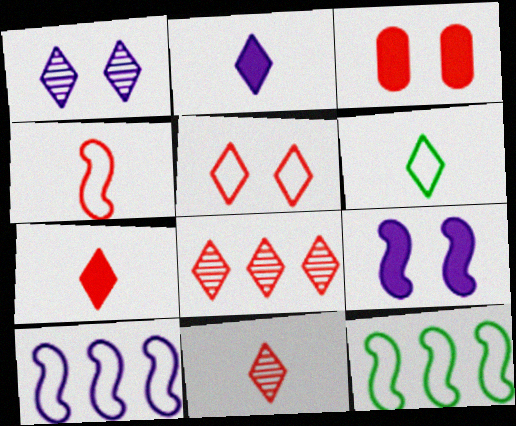[[2, 6, 11], 
[3, 4, 8], 
[5, 7, 8]]